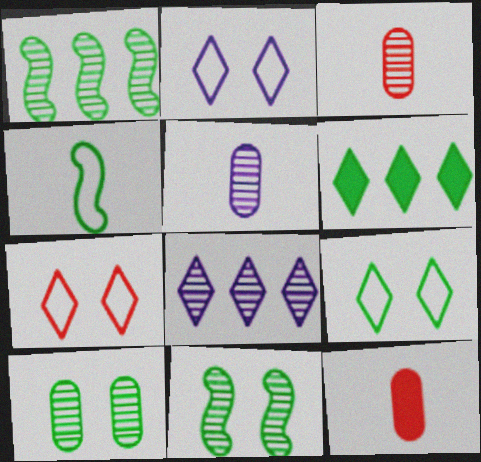[[1, 2, 12], 
[2, 7, 9], 
[3, 8, 11], 
[4, 6, 10]]